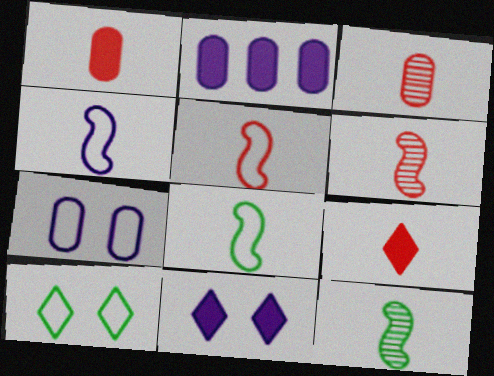[[2, 6, 10], 
[3, 5, 9], 
[4, 5, 8]]